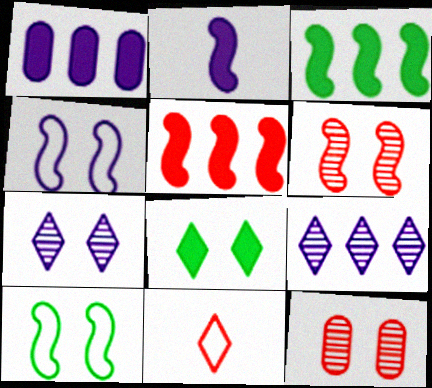[[4, 8, 12], 
[5, 11, 12], 
[8, 9, 11]]